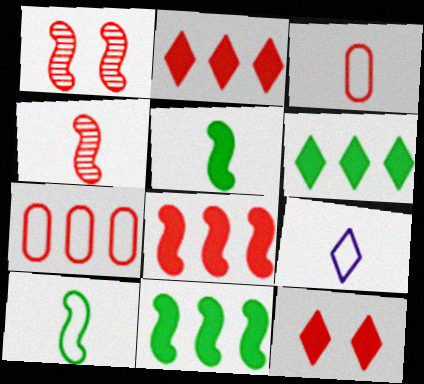[[1, 2, 3], 
[3, 9, 10], 
[4, 7, 12]]